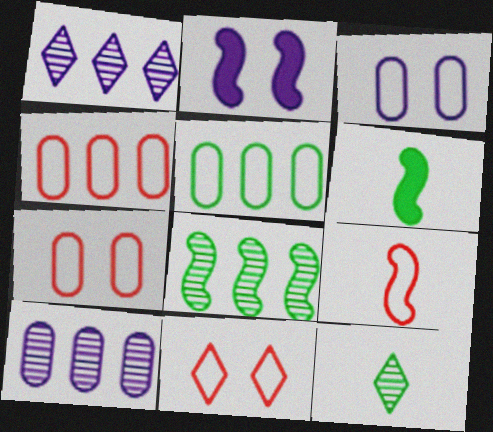[[1, 6, 7], 
[2, 4, 12], 
[2, 8, 9], 
[4, 9, 11], 
[6, 10, 11]]